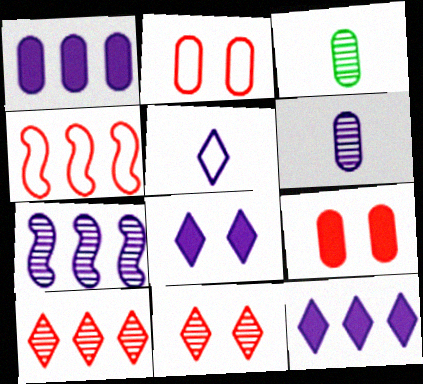[[1, 2, 3], 
[3, 4, 8], 
[3, 7, 11]]